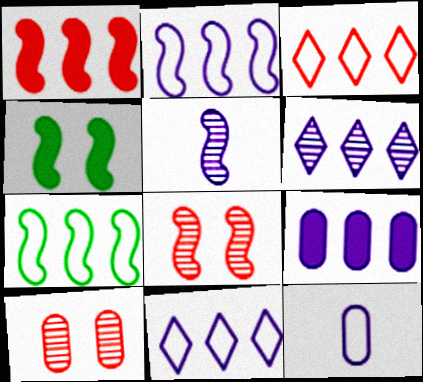[[2, 6, 9]]